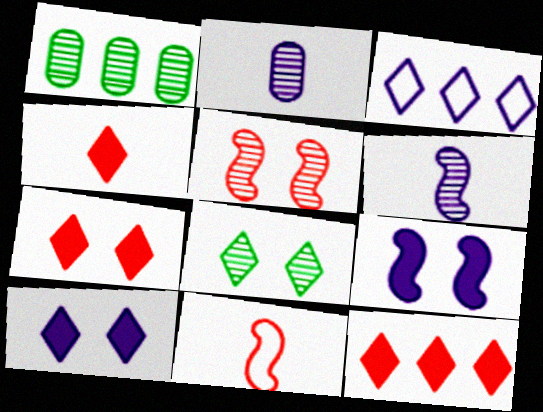[[1, 10, 11], 
[2, 3, 9], 
[3, 4, 8], 
[4, 7, 12]]